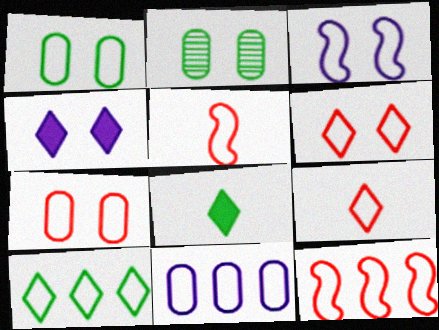[[1, 3, 6], 
[7, 9, 12], 
[10, 11, 12]]